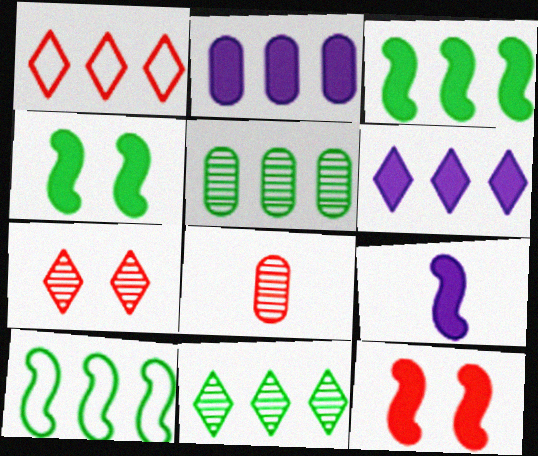[[1, 6, 11], 
[1, 8, 12], 
[3, 9, 12]]